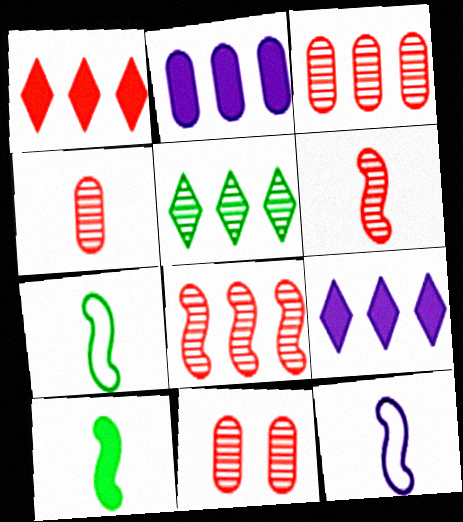[[3, 4, 11], 
[6, 10, 12], 
[7, 9, 11]]